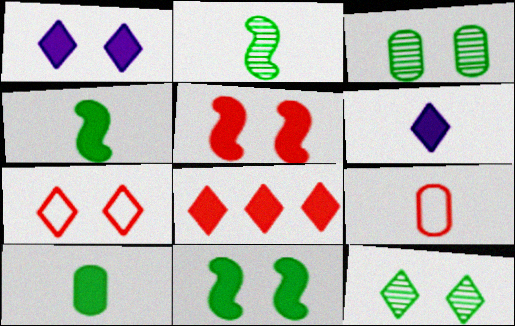[[1, 7, 12], 
[2, 6, 9]]